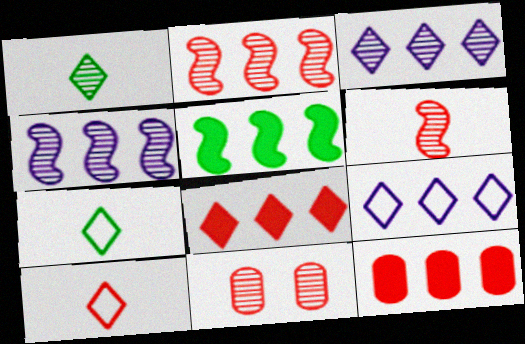[[1, 4, 11]]